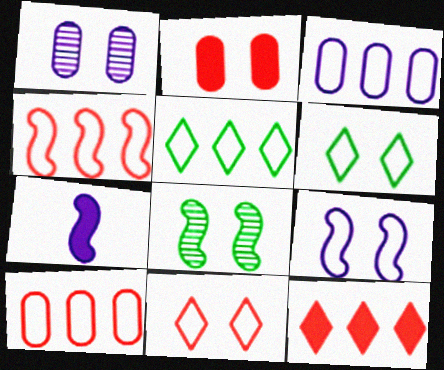[[3, 4, 5], 
[4, 7, 8]]